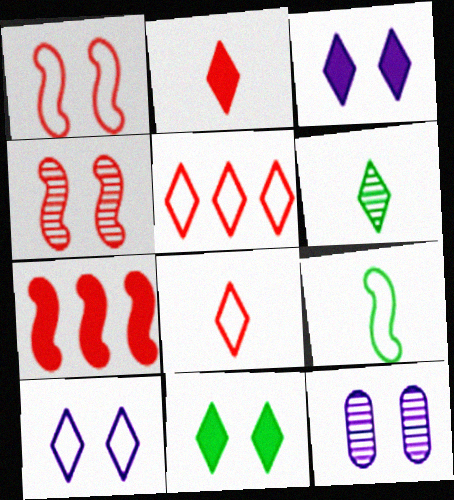[[1, 11, 12], 
[3, 5, 6]]